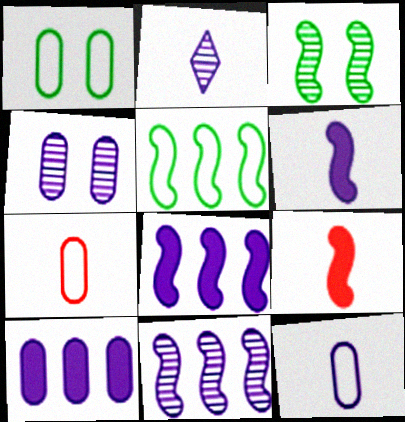[[2, 4, 11], 
[2, 6, 12], 
[4, 10, 12]]